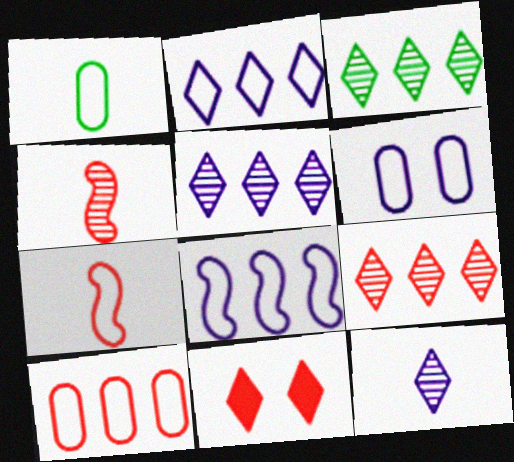[[1, 6, 10], 
[3, 5, 9], 
[4, 10, 11]]